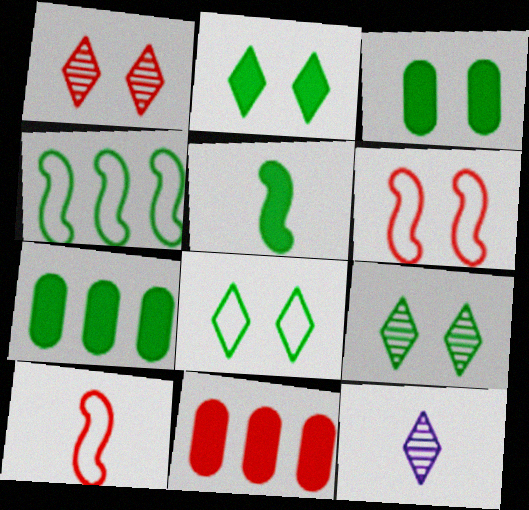[[1, 10, 11], 
[2, 5, 7], 
[2, 8, 9], 
[6, 7, 12]]